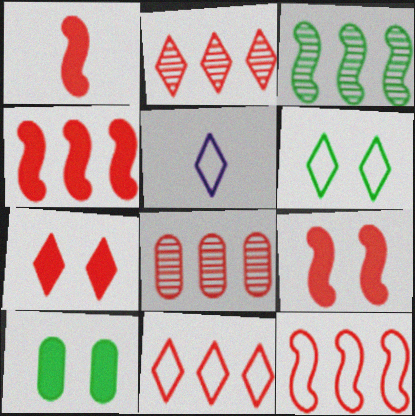[[1, 4, 9], 
[4, 8, 11], 
[5, 6, 11]]